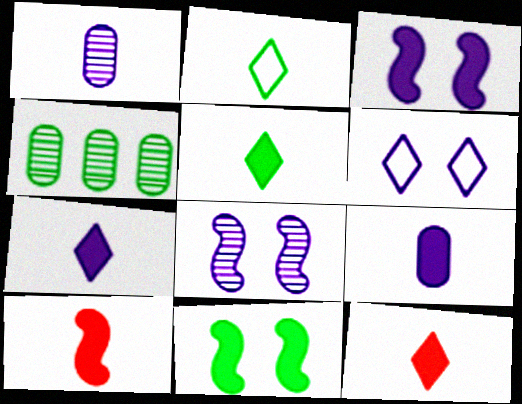[[1, 2, 10], 
[2, 4, 11], 
[4, 6, 10], 
[5, 7, 12], 
[5, 9, 10]]